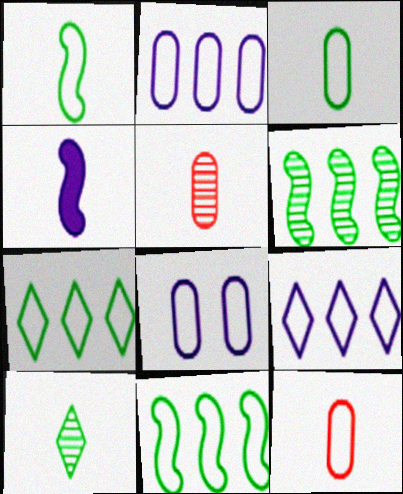[[4, 10, 12]]